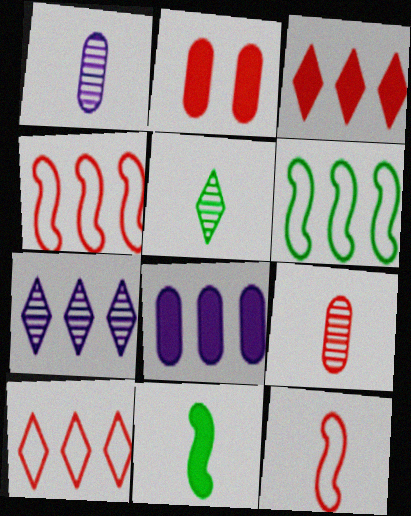[]